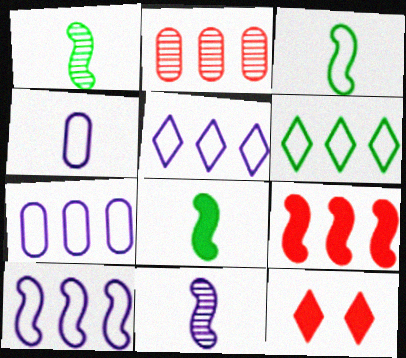[[1, 3, 8], 
[1, 7, 12], 
[5, 7, 10]]